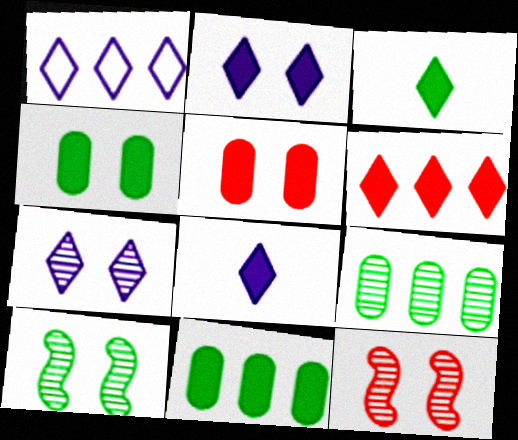[[1, 7, 8], 
[2, 3, 6]]